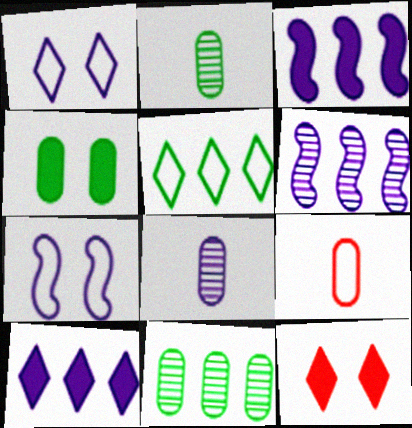[[1, 3, 8], 
[5, 7, 9], 
[7, 8, 10]]